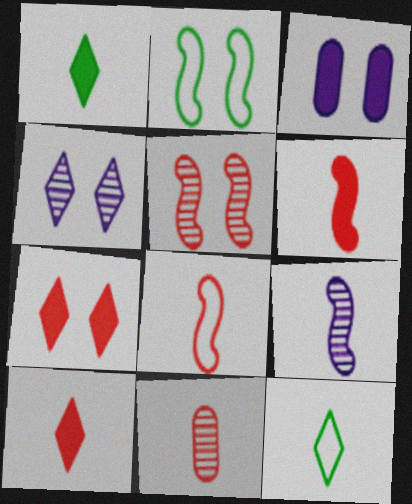[[8, 10, 11]]